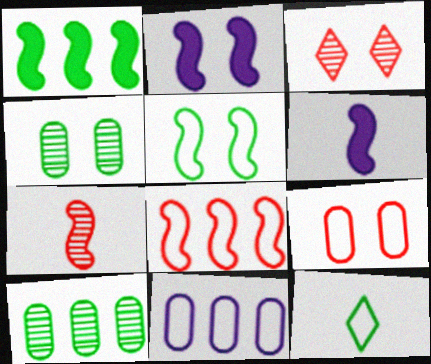[[1, 4, 12]]